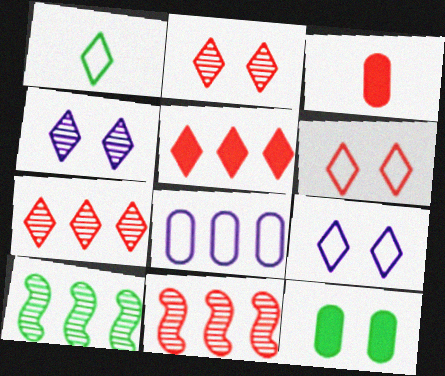[[1, 4, 5], 
[1, 10, 12], 
[3, 6, 11], 
[3, 9, 10], 
[5, 8, 10]]